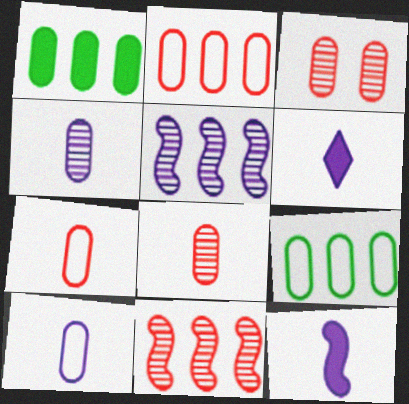[[1, 3, 10]]